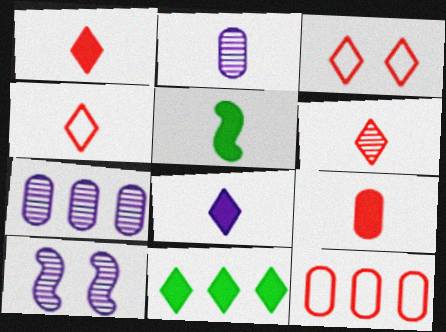[[1, 4, 6], 
[2, 4, 5], 
[3, 5, 7], 
[5, 8, 9]]